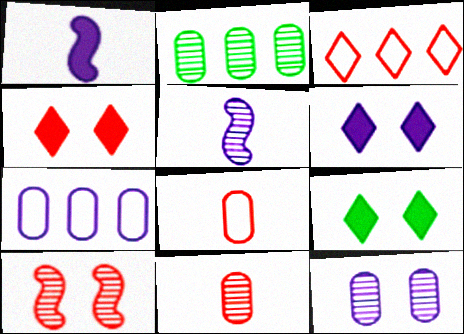[[2, 11, 12], 
[4, 6, 9], 
[5, 6, 7]]